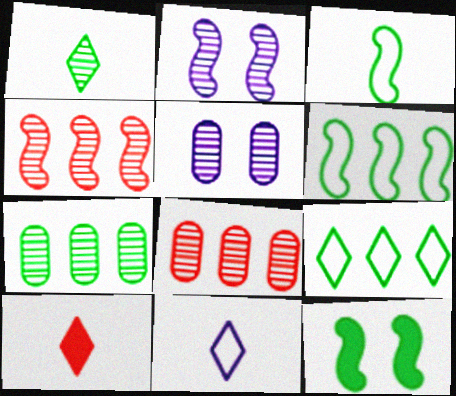[[1, 2, 8], 
[1, 4, 5], 
[1, 10, 11], 
[5, 6, 10], 
[8, 11, 12]]